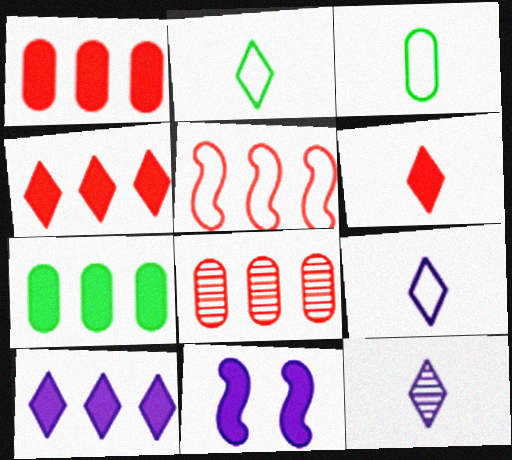[[2, 6, 12], 
[2, 8, 11], 
[4, 5, 8], 
[6, 7, 11]]